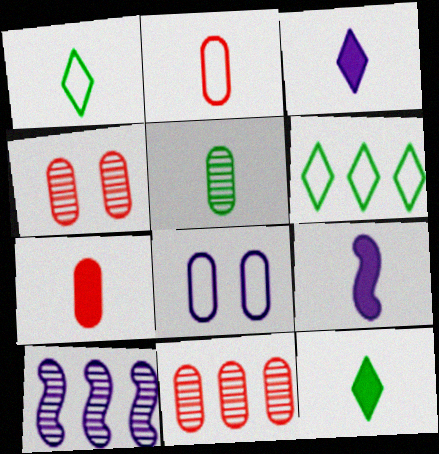[[3, 8, 10], 
[4, 6, 9], 
[7, 9, 12]]